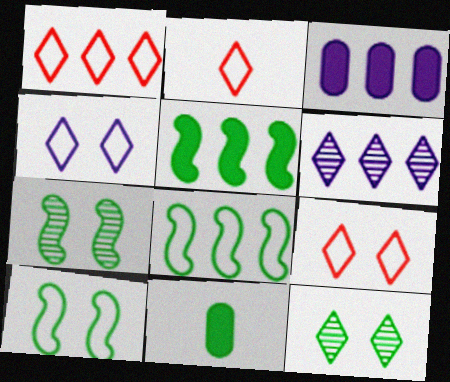[[1, 2, 9], 
[2, 3, 7], 
[8, 11, 12]]